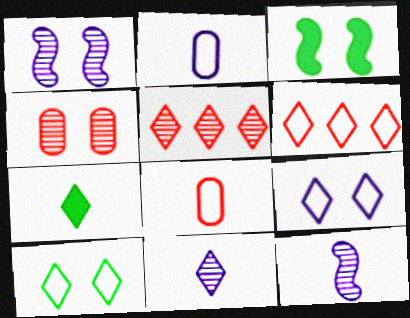[[2, 3, 5], 
[3, 4, 9], 
[5, 7, 9], 
[7, 8, 12]]